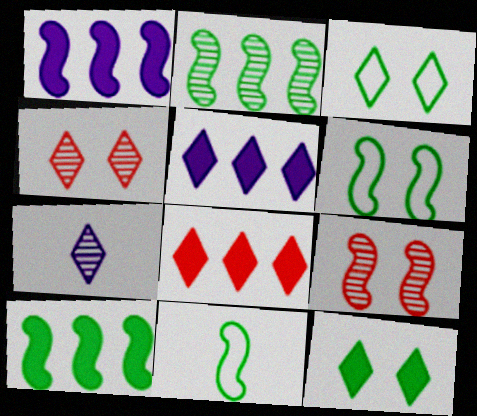[[1, 9, 11], 
[3, 7, 8]]